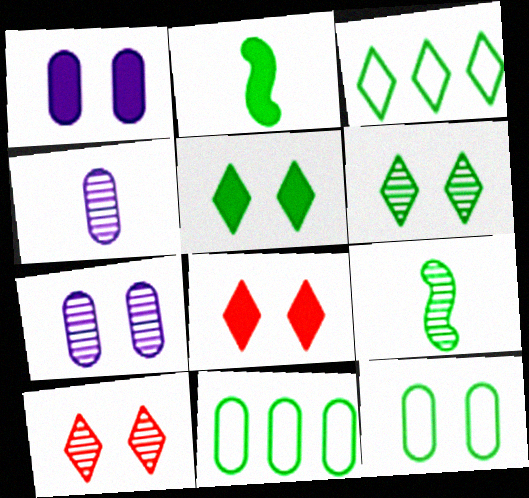[[2, 6, 11], 
[5, 9, 11]]